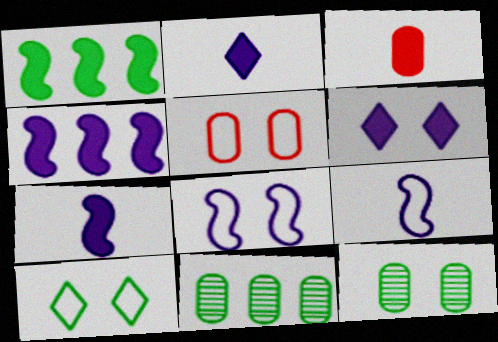[[1, 3, 6], 
[5, 8, 10]]